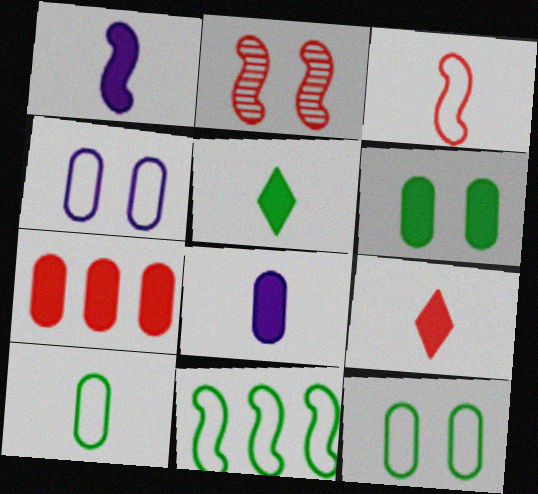[[1, 2, 11], 
[6, 7, 8]]